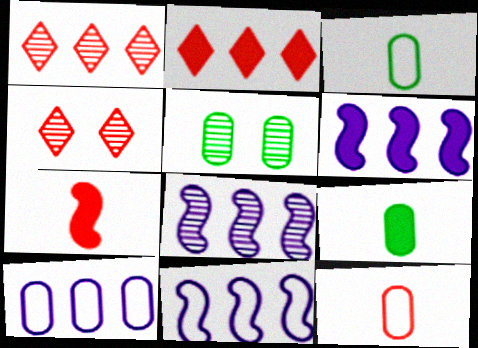[[3, 4, 6], 
[4, 9, 11], 
[6, 8, 11]]